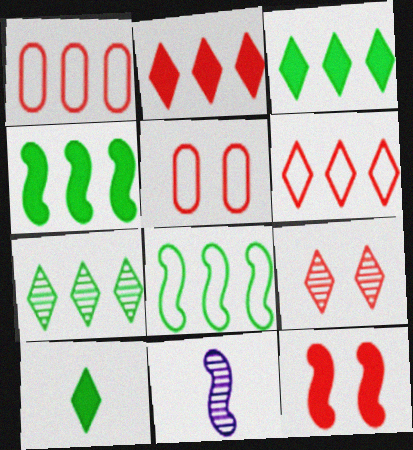[[3, 5, 11], 
[5, 9, 12], 
[8, 11, 12]]